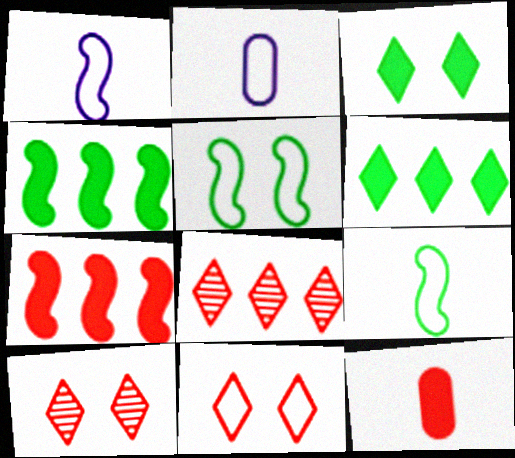[[2, 4, 10]]